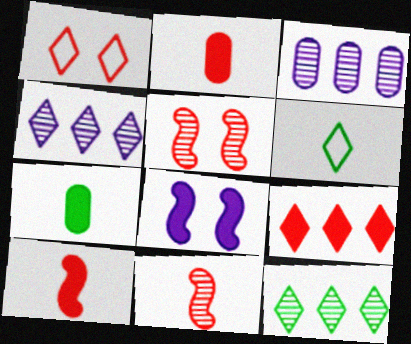[[7, 8, 9]]